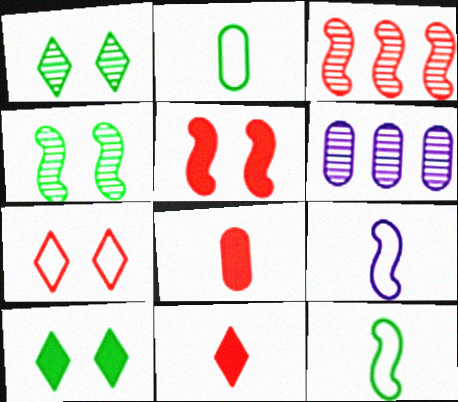[[3, 7, 8]]